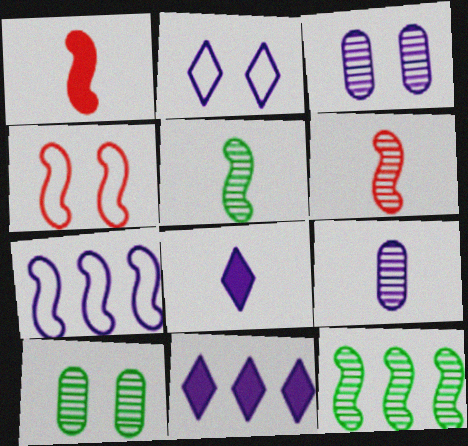[[3, 7, 8]]